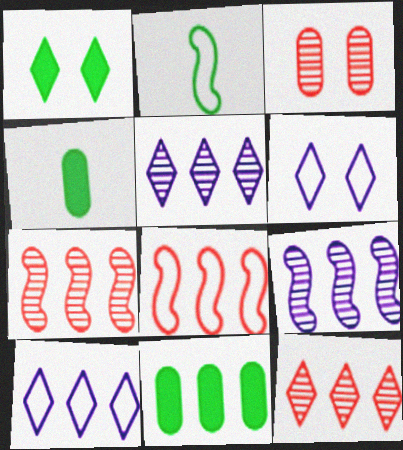[[4, 6, 7], 
[5, 8, 11], 
[7, 10, 11]]